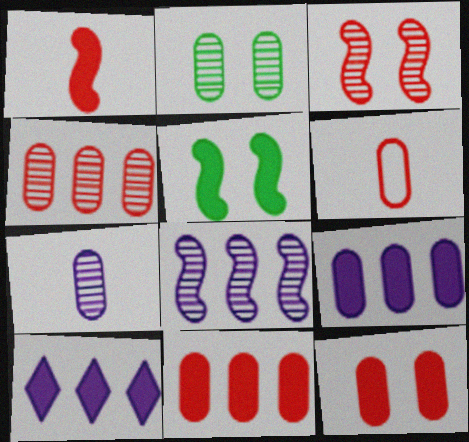[[2, 4, 7], 
[2, 6, 9], 
[4, 6, 12]]